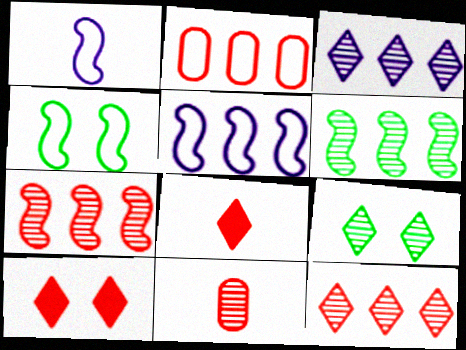[]